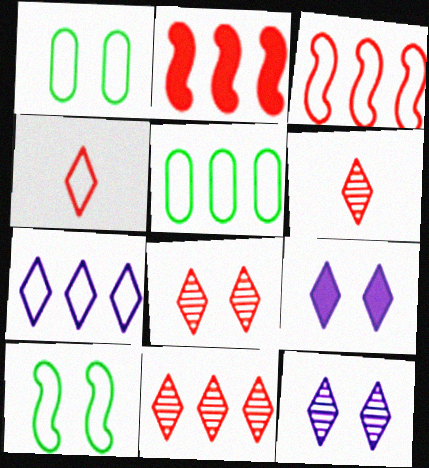[[3, 5, 7], 
[6, 8, 11]]